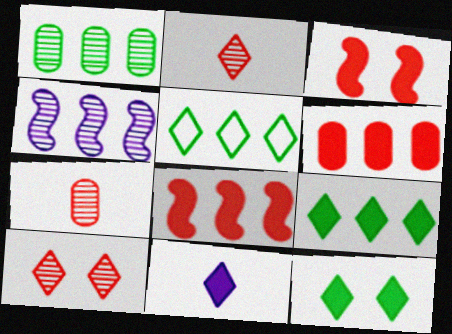[[4, 5, 6], 
[5, 10, 11]]